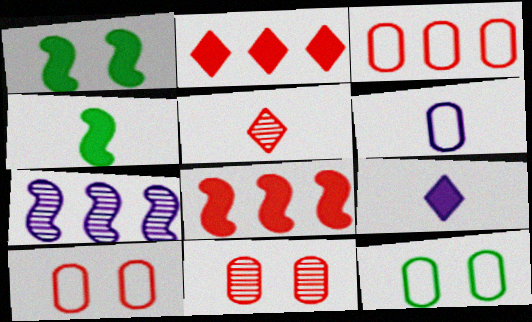[[3, 6, 12], 
[4, 5, 6], 
[5, 8, 10]]